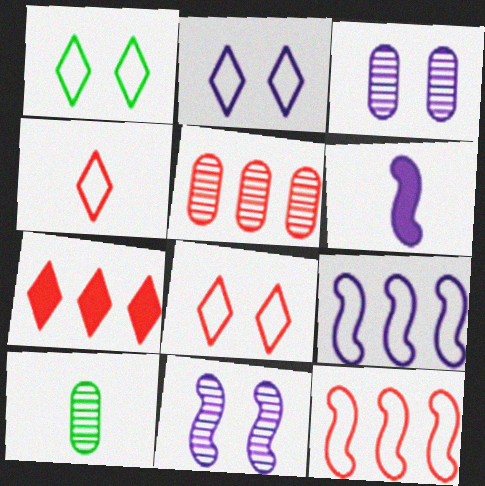[[1, 2, 8], 
[1, 5, 6], 
[3, 5, 10], 
[4, 6, 10], 
[5, 7, 12], 
[6, 9, 11]]